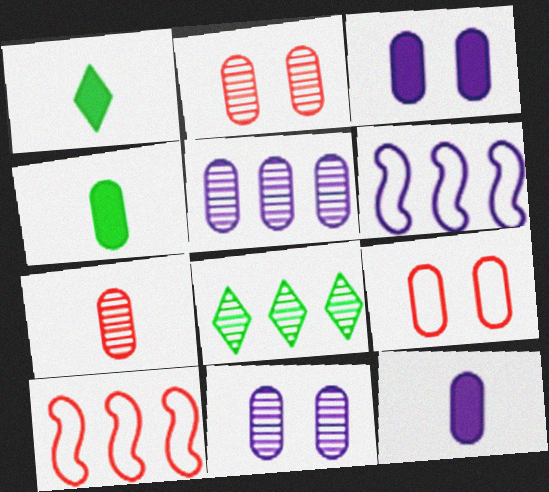[[1, 2, 6], 
[1, 10, 11], 
[4, 5, 9]]